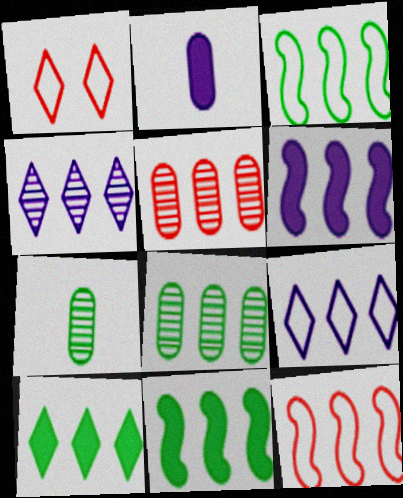[[1, 6, 7], 
[3, 8, 10], 
[5, 9, 11]]